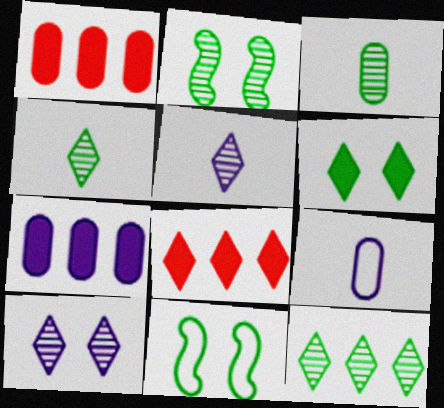[[1, 5, 11], 
[2, 3, 12], 
[2, 8, 9]]